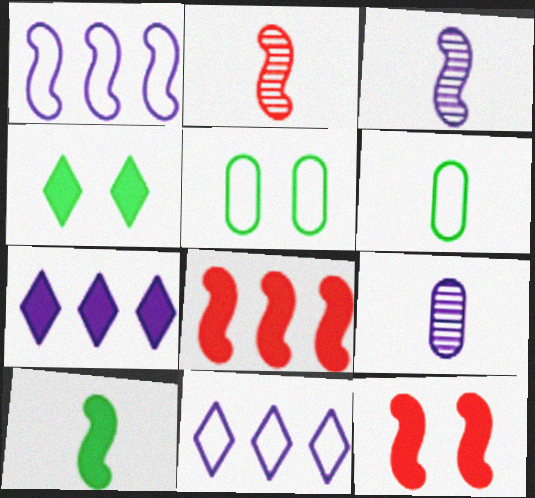[[2, 5, 7]]